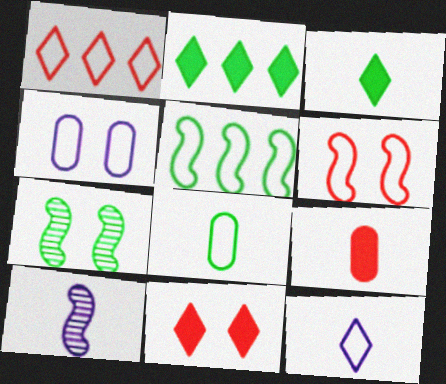[[2, 7, 8], 
[4, 7, 11]]